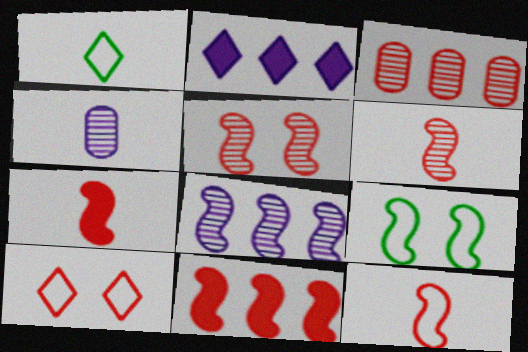[[1, 4, 7], 
[3, 7, 10], 
[5, 11, 12], 
[6, 7, 12], 
[7, 8, 9]]